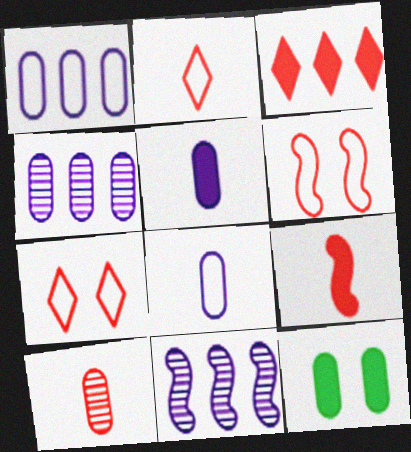[[1, 10, 12], 
[2, 9, 10], 
[2, 11, 12], 
[3, 6, 10]]